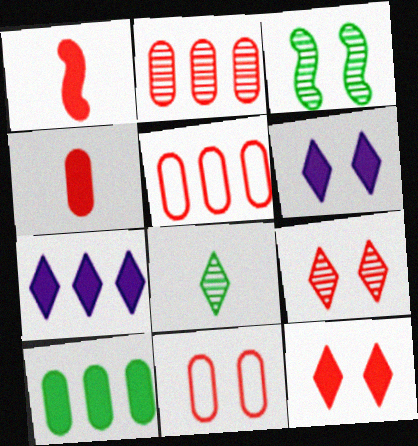[[1, 5, 9], 
[1, 6, 10], 
[2, 4, 11], 
[3, 6, 11]]